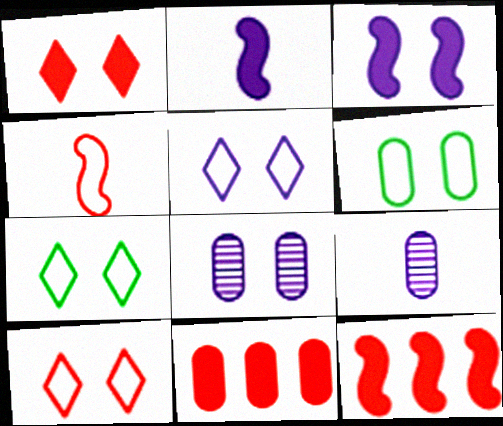[[3, 5, 8], 
[5, 7, 10], 
[6, 9, 11], 
[7, 9, 12]]